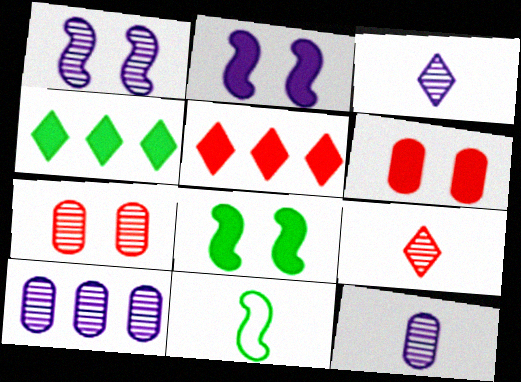[[1, 3, 10]]